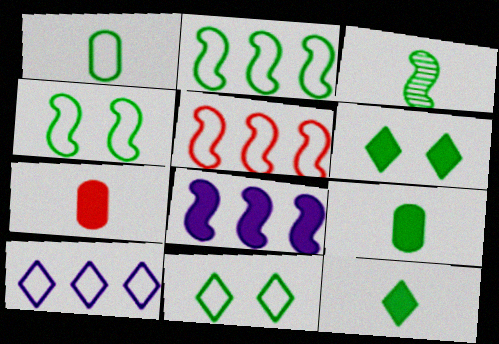[[1, 2, 11], 
[1, 3, 12], 
[6, 7, 8]]